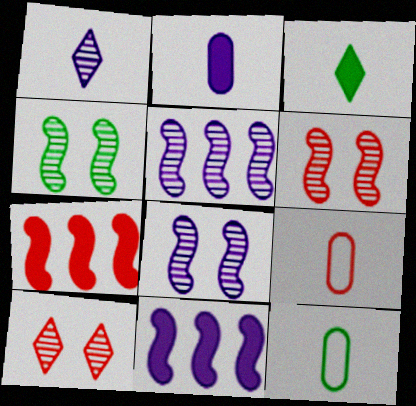[[4, 6, 8], 
[7, 9, 10], 
[10, 11, 12]]